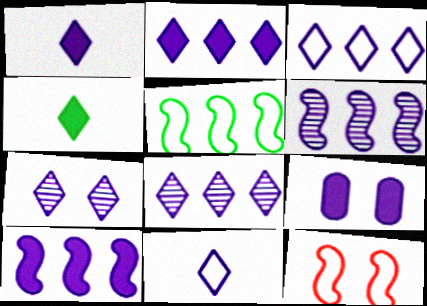[[1, 3, 7], 
[1, 9, 10], 
[2, 3, 8], 
[2, 7, 11], 
[6, 9, 11]]